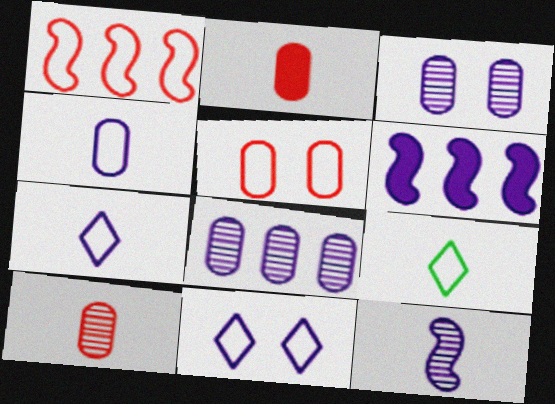[[2, 9, 12], 
[3, 6, 7]]